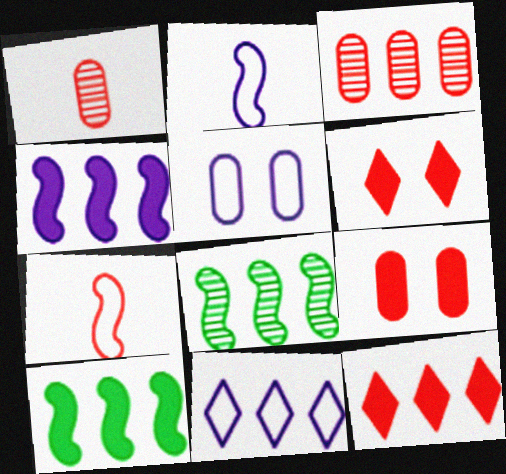[[2, 5, 11], 
[3, 6, 7], 
[3, 10, 11]]